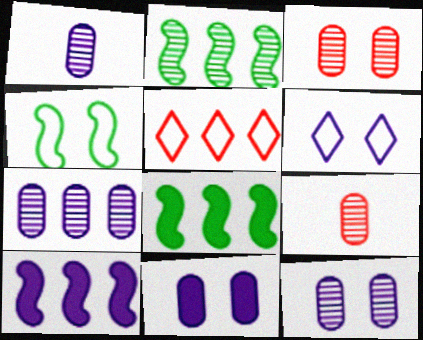[[1, 6, 10], 
[1, 7, 12], 
[5, 7, 8], 
[6, 8, 9]]